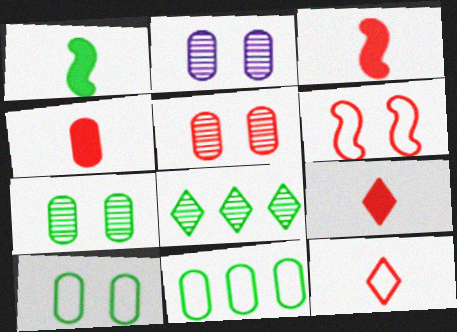[[1, 8, 10], 
[2, 4, 11], 
[2, 5, 7], 
[3, 4, 9]]